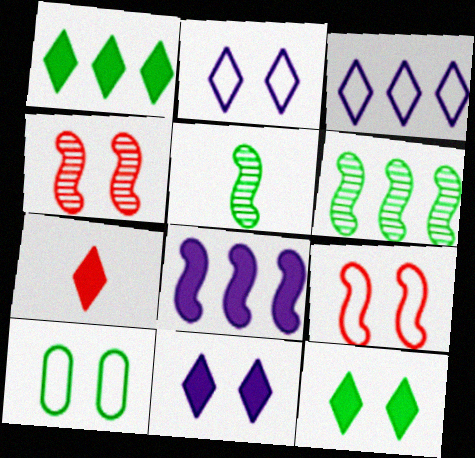[[1, 5, 10], 
[1, 7, 11], 
[2, 9, 10], 
[4, 10, 11], 
[5, 8, 9]]